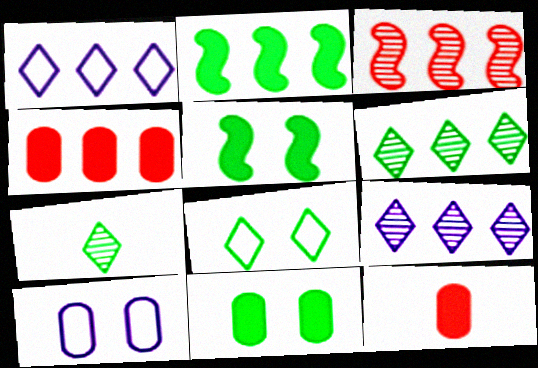[]